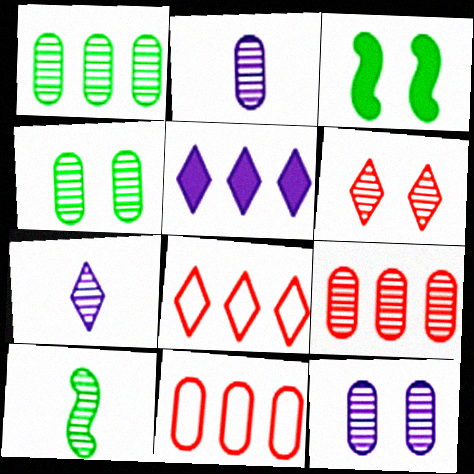[[2, 3, 8], 
[2, 4, 9], 
[3, 7, 11]]